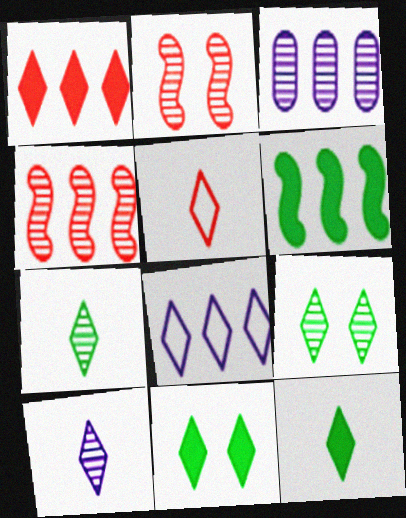[[2, 3, 7], 
[5, 10, 12]]